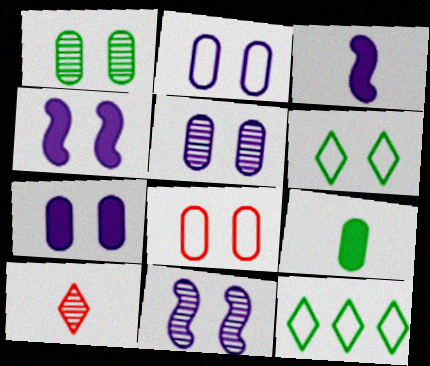[[1, 7, 8], 
[2, 5, 7]]